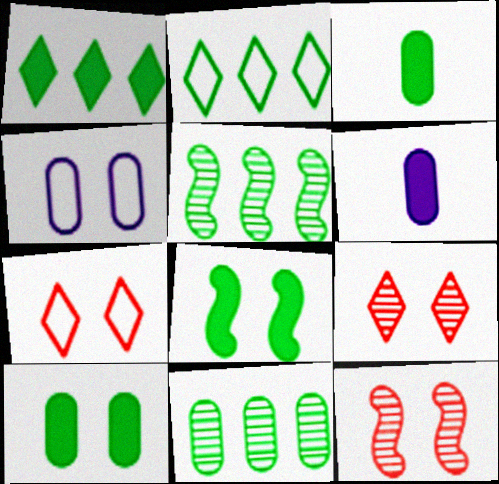[[1, 3, 8], 
[2, 6, 12], 
[4, 8, 9], 
[5, 6, 7]]